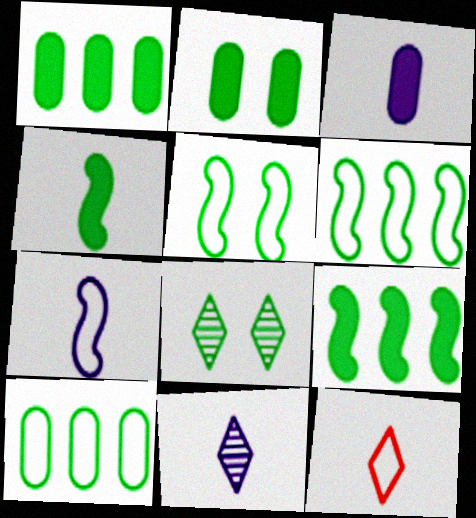[[2, 5, 8], 
[3, 7, 11], 
[4, 8, 10]]